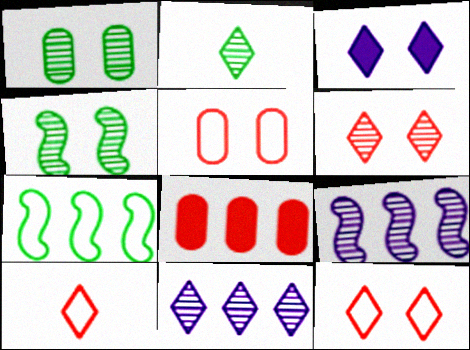[[2, 6, 11], 
[3, 4, 5], 
[7, 8, 11]]